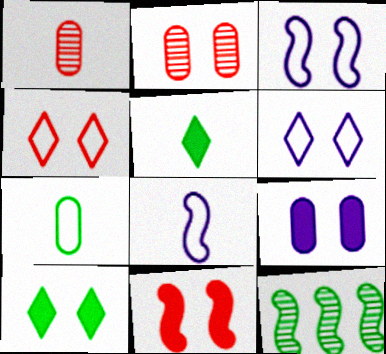[[1, 5, 8], 
[2, 3, 10], 
[2, 4, 11], 
[7, 10, 12], 
[8, 11, 12], 
[9, 10, 11]]